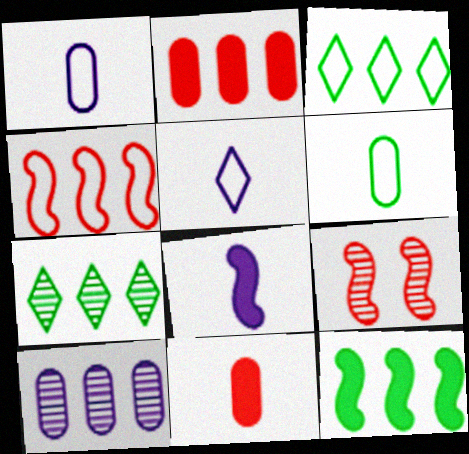[]